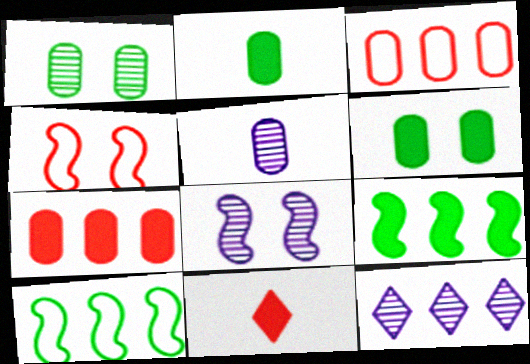[[2, 4, 12], 
[3, 5, 6], 
[3, 9, 12], 
[5, 8, 12], 
[7, 10, 12]]